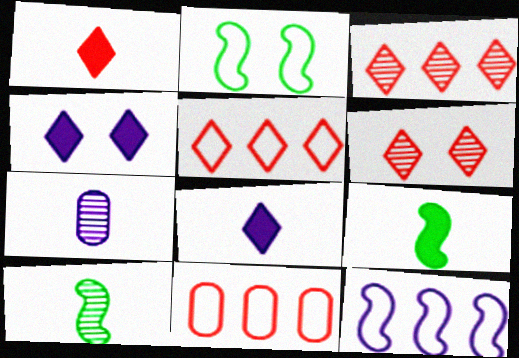[[1, 5, 6], 
[4, 7, 12], 
[4, 10, 11]]